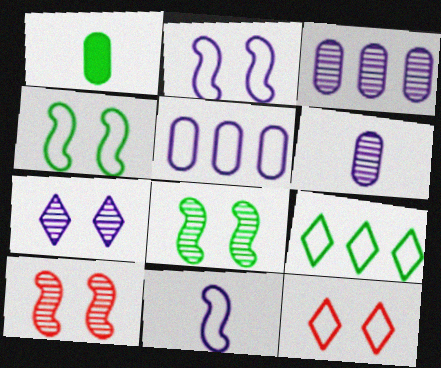[[1, 8, 9]]